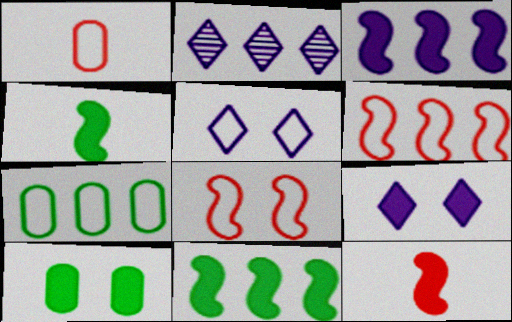[]